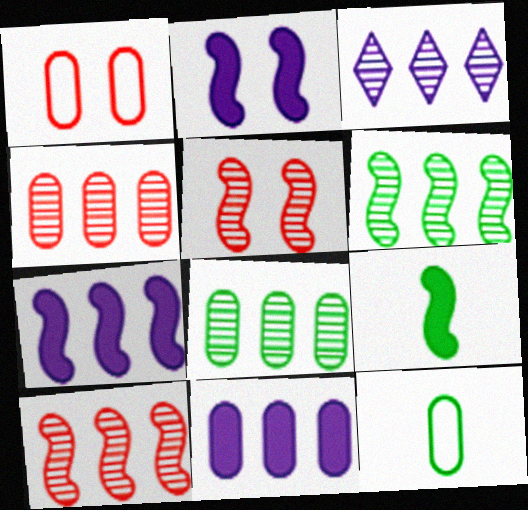[[1, 3, 9], 
[3, 4, 6], 
[3, 8, 10]]